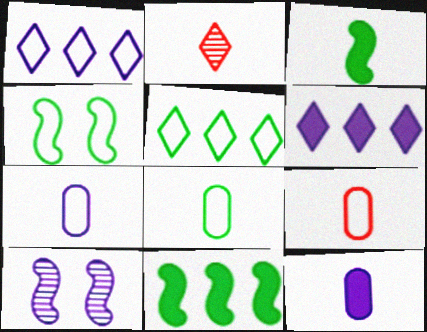[[1, 4, 9], 
[1, 10, 12], 
[2, 3, 7], 
[4, 5, 8], 
[6, 7, 10], 
[7, 8, 9]]